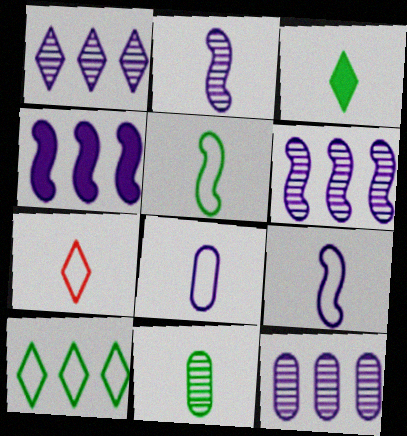[[1, 6, 12], 
[3, 5, 11], 
[5, 7, 8]]